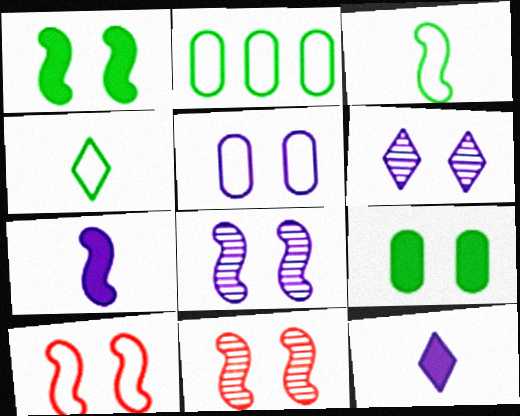[[1, 8, 10], 
[2, 11, 12], 
[6, 9, 10]]